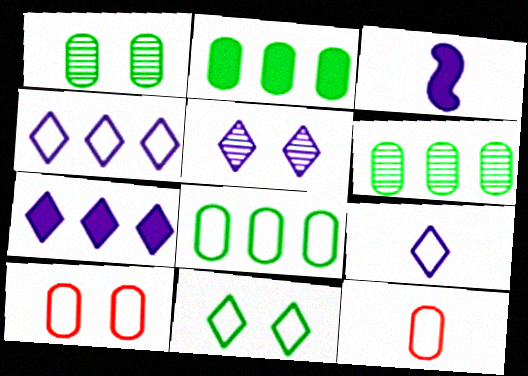[[2, 6, 8], 
[5, 7, 9]]